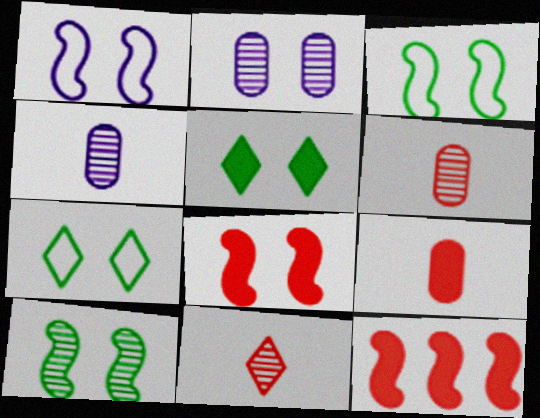[[1, 8, 10], 
[2, 7, 8], 
[4, 7, 12]]